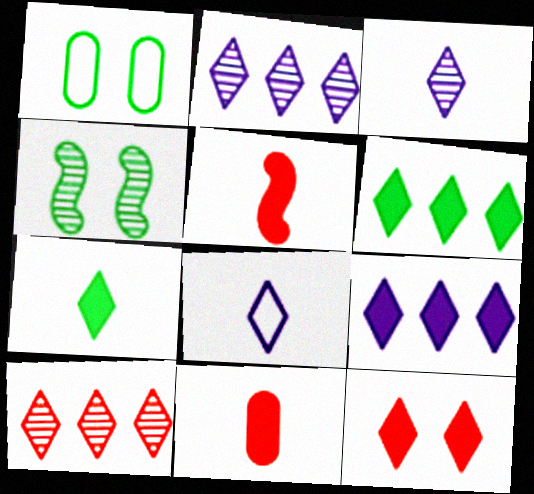[[1, 2, 5], 
[7, 9, 12]]